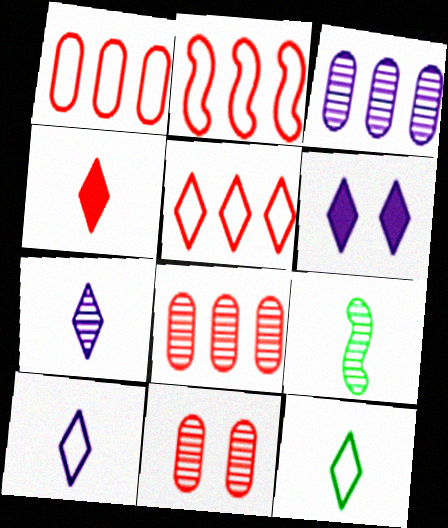[[1, 2, 5], 
[1, 6, 9], 
[2, 4, 11], 
[4, 7, 12]]